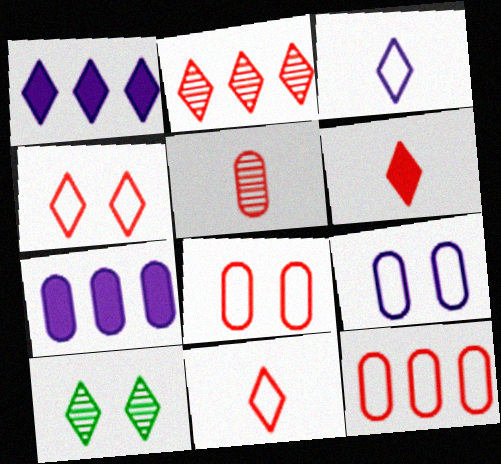[[1, 10, 11], 
[2, 4, 6]]